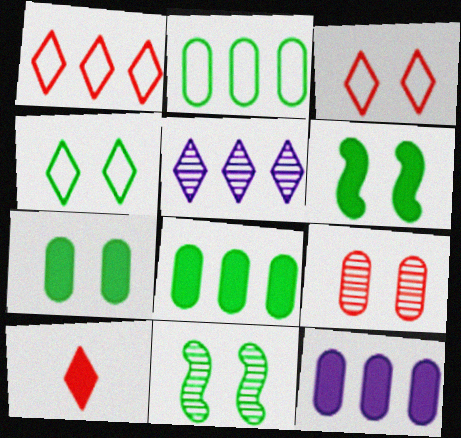[[4, 5, 10], 
[4, 7, 11], 
[6, 10, 12]]